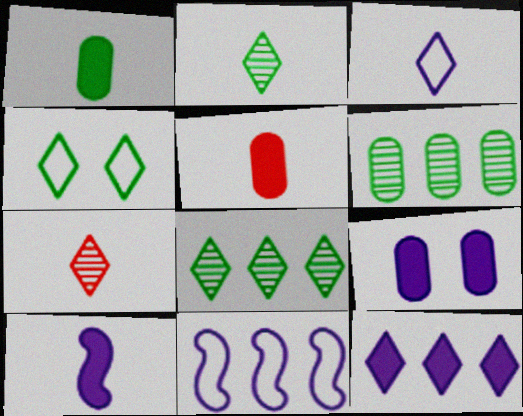[[4, 7, 12], 
[9, 10, 12]]